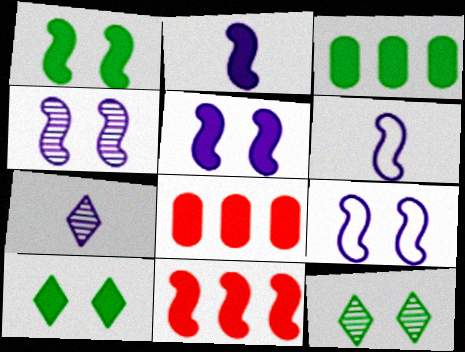[[1, 2, 11], 
[2, 8, 10], 
[4, 5, 9], 
[6, 8, 12]]